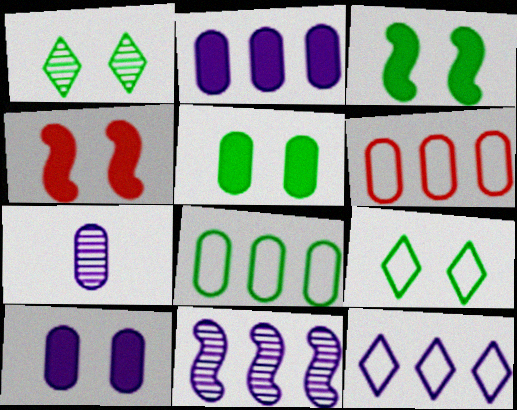[[2, 11, 12], 
[5, 6, 7]]